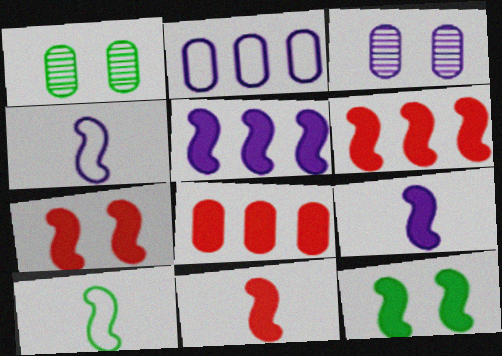[[5, 11, 12], 
[6, 7, 11], 
[6, 9, 12]]